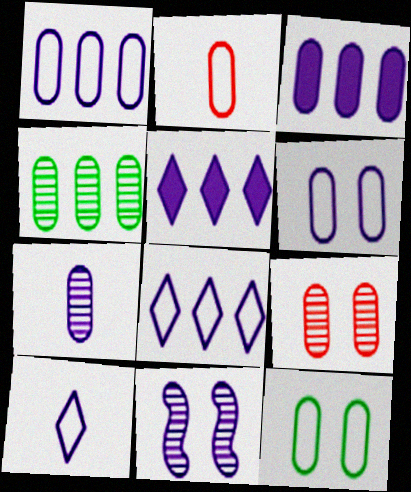[[1, 2, 12], 
[3, 6, 7], 
[3, 10, 11], 
[4, 7, 9]]